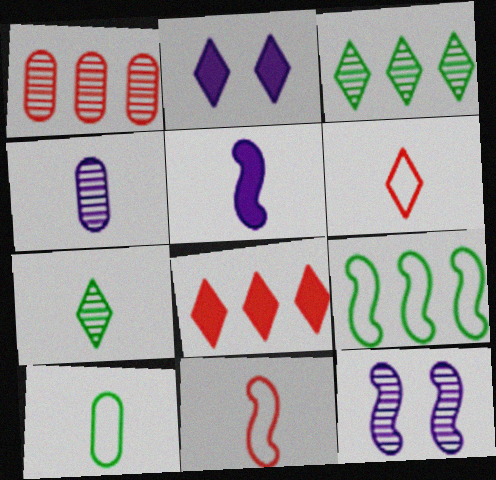[[1, 7, 12], 
[2, 3, 6], 
[8, 10, 12]]